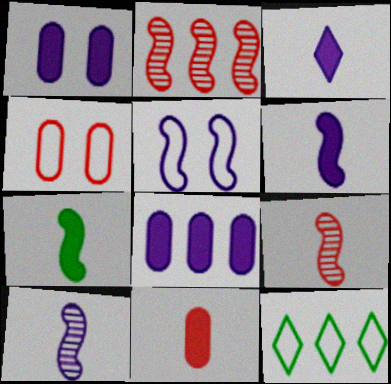[[1, 9, 12], 
[2, 5, 7], 
[2, 8, 12], 
[3, 7, 11]]